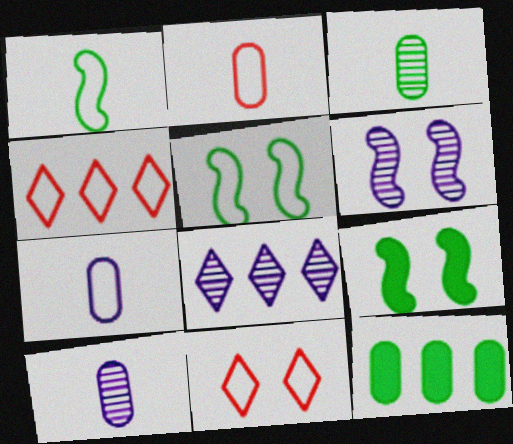[[2, 8, 9], 
[4, 5, 7], 
[4, 9, 10], 
[6, 8, 10]]